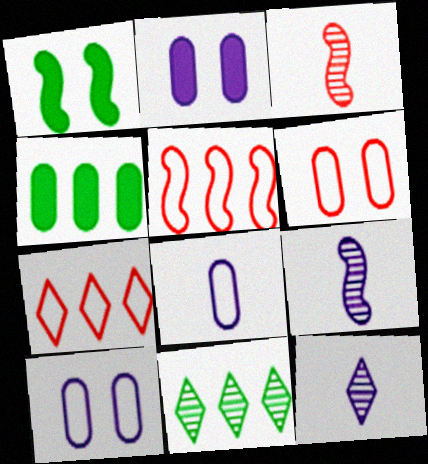[[1, 5, 9]]